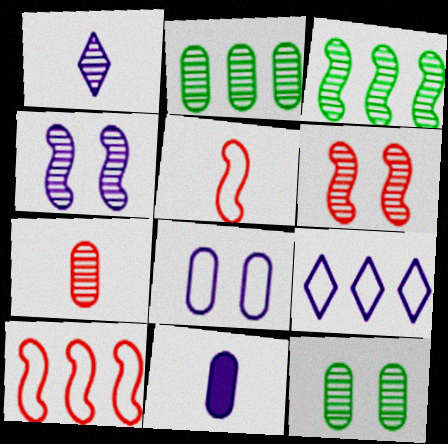[[1, 2, 6], 
[4, 9, 11]]